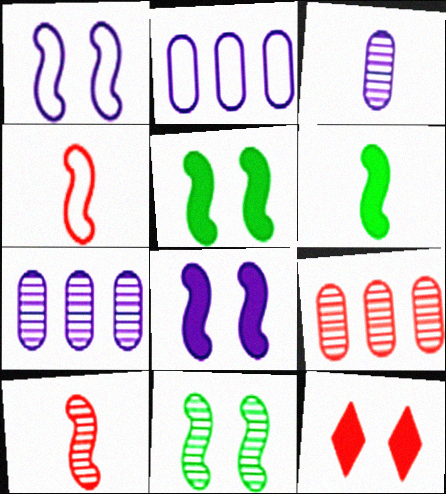[[4, 9, 12]]